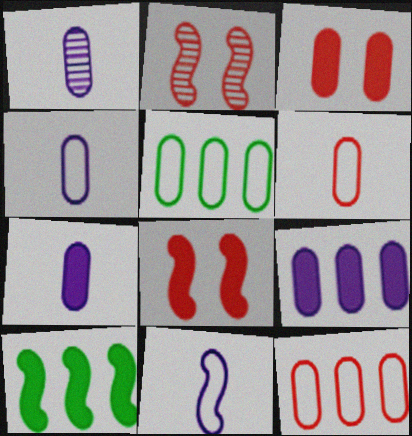[[1, 3, 5], 
[1, 4, 7], 
[2, 10, 11]]